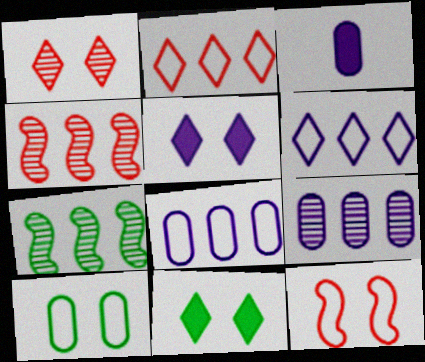[]